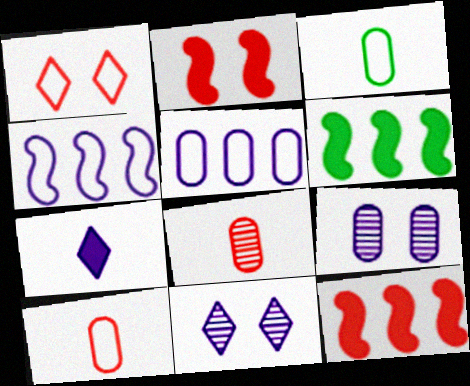[[1, 3, 4], 
[1, 8, 12], 
[3, 11, 12], 
[4, 7, 9], 
[6, 10, 11]]